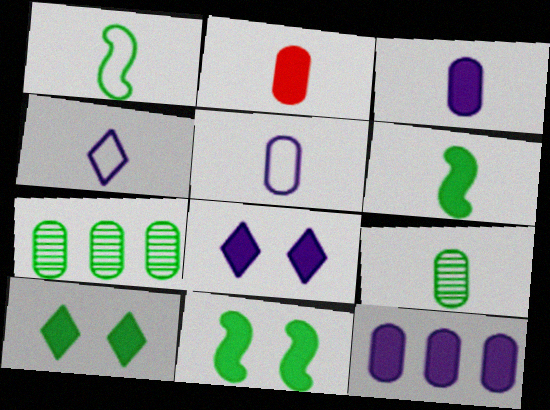[[1, 7, 10], 
[2, 5, 9]]